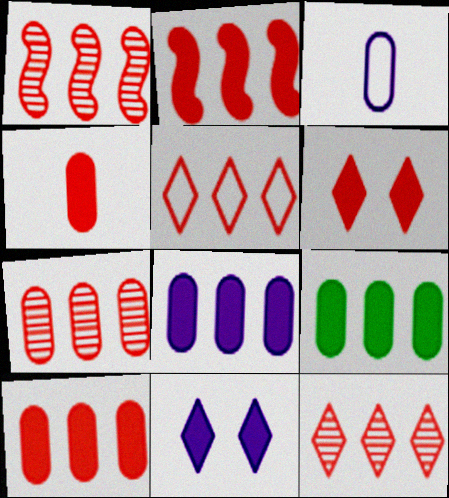[[1, 5, 10], 
[1, 7, 12], 
[2, 4, 6], 
[2, 5, 7], 
[8, 9, 10]]